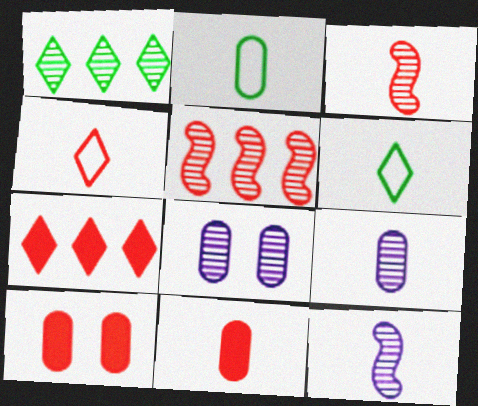[[1, 3, 8], 
[2, 9, 11], 
[3, 4, 11], 
[4, 5, 10], 
[6, 11, 12]]